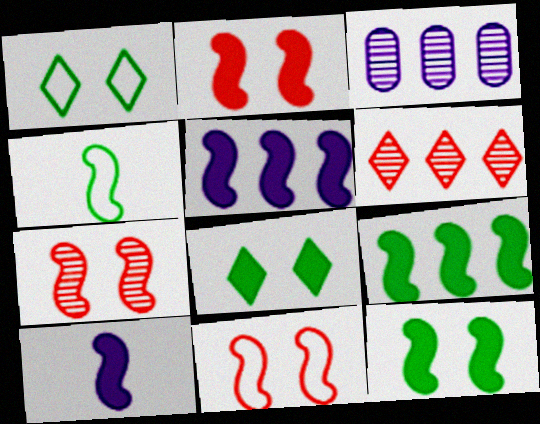[[2, 7, 11], 
[2, 9, 10], 
[4, 5, 7]]